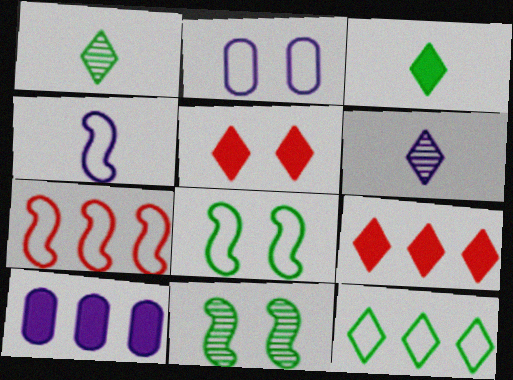[[2, 5, 11], 
[4, 7, 8], 
[5, 6, 12]]